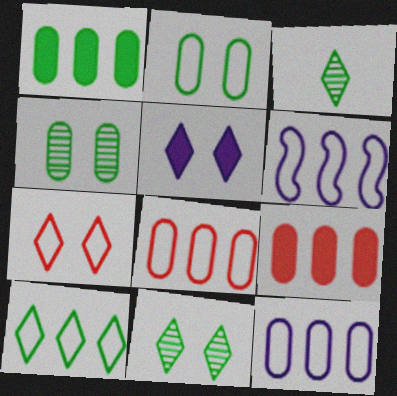[[5, 7, 11], 
[6, 8, 10]]